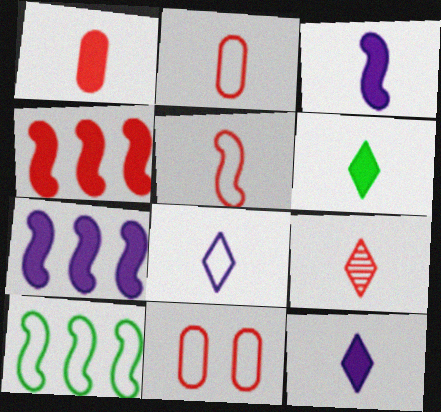[[1, 3, 6], 
[1, 5, 9], 
[4, 9, 11], 
[6, 8, 9], 
[8, 10, 11]]